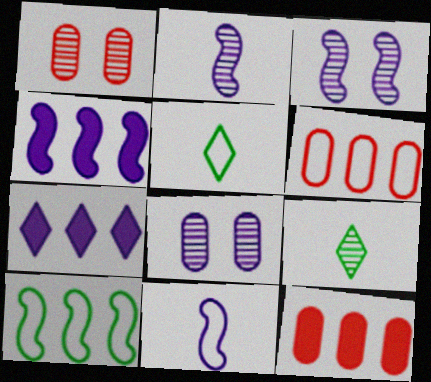[[1, 4, 5], 
[3, 4, 11], 
[3, 5, 12], 
[7, 8, 11]]